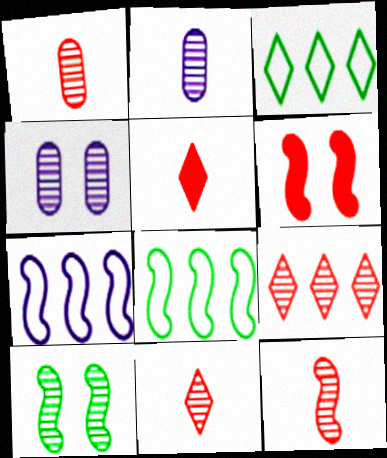[[1, 11, 12], 
[2, 3, 6], 
[2, 9, 10], 
[4, 5, 8]]